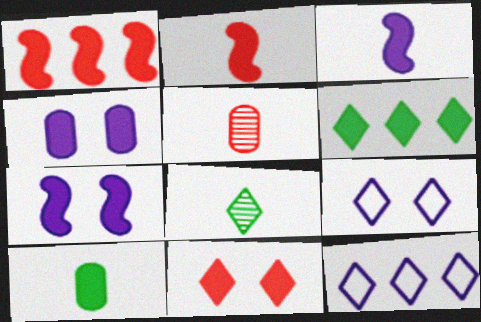[[2, 4, 6], 
[8, 11, 12]]